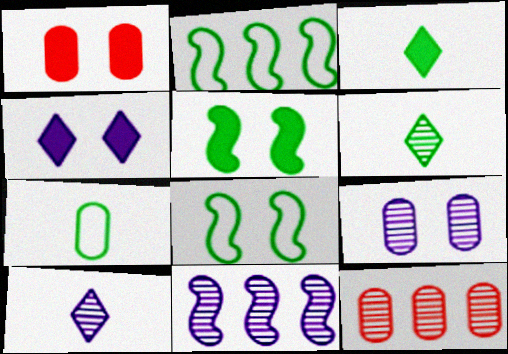[[1, 2, 10], 
[1, 4, 5], 
[9, 10, 11]]